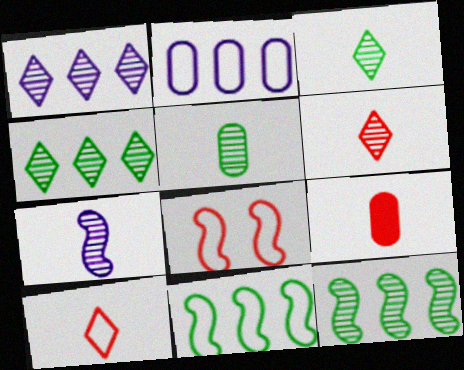[[5, 6, 7]]